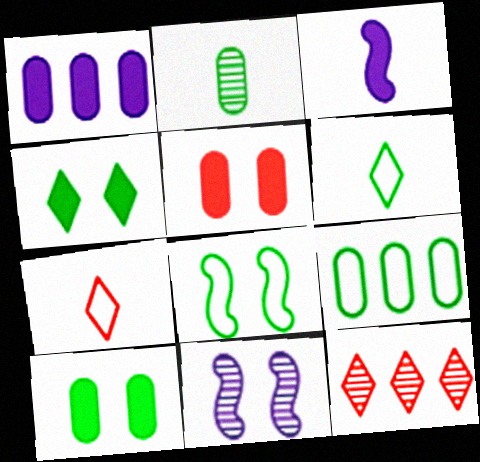[[2, 3, 7], 
[2, 9, 10], 
[2, 11, 12], 
[6, 8, 9]]